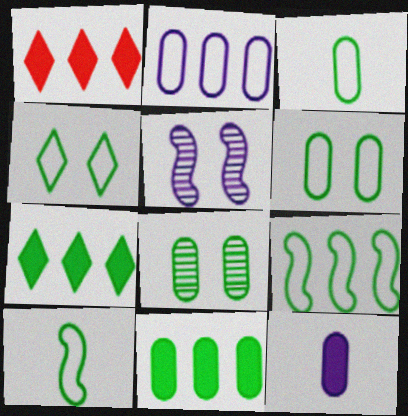[[1, 3, 5], 
[3, 4, 9], 
[3, 8, 11], 
[7, 8, 10]]